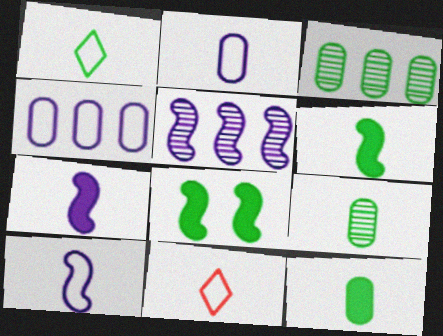[[1, 3, 8], 
[1, 6, 9], 
[7, 9, 11]]